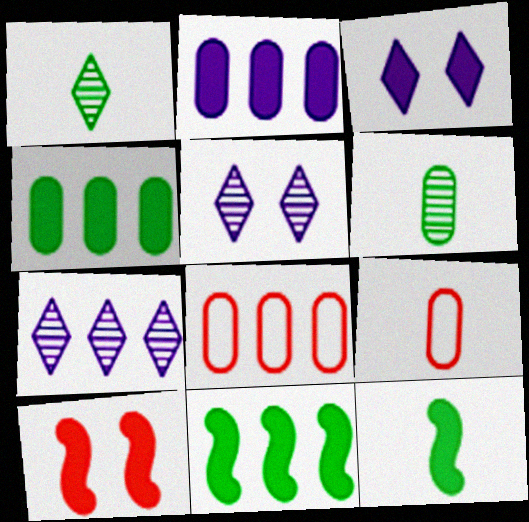[[5, 8, 12], 
[5, 9, 11], 
[7, 8, 11]]